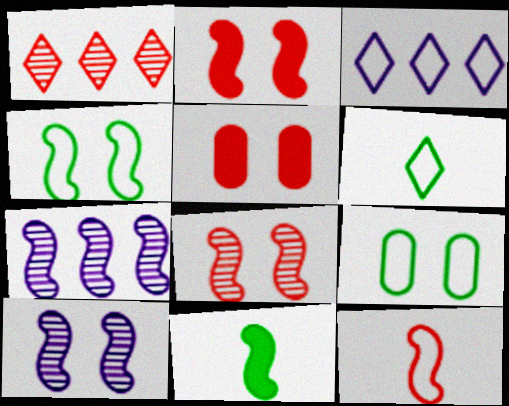[[1, 5, 12], 
[2, 4, 10], 
[3, 9, 12], 
[5, 6, 7]]